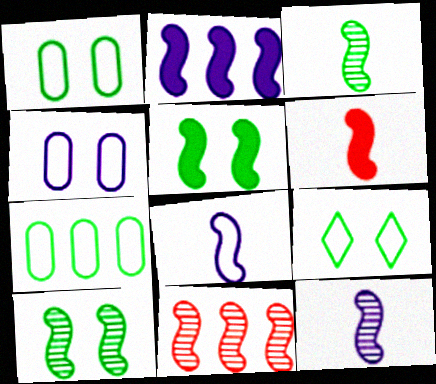[[2, 5, 6], 
[3, 6, 8], 
[5, 8, 11], 
[10, 11, 12]]